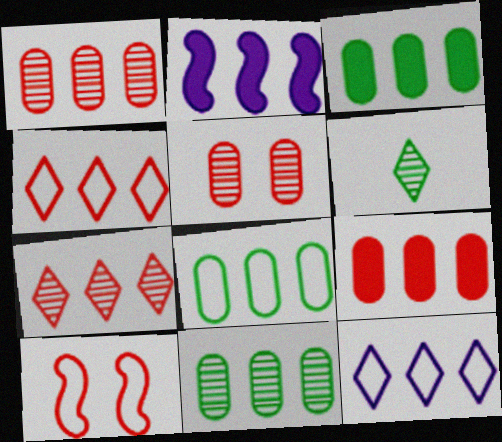[[2, 4, 11], 
[2, 7, 8], 
[3, 8, 11]]